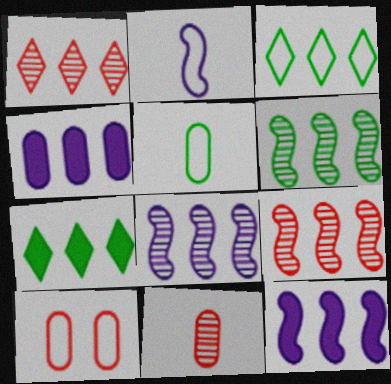[[2, 3, 10], 
[3, 4, 9], 
[6, 8, 9]]